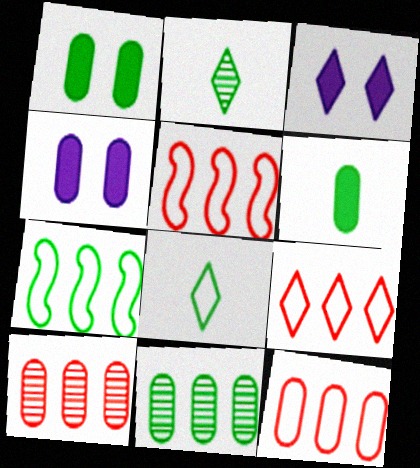[[1, 2, 7], 
[2, 3, 9], 
[2, 4, 5], 
[5, 9, 12]]